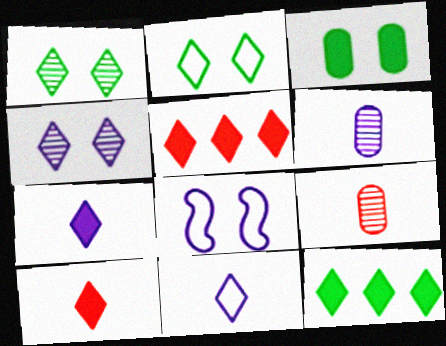[[1, 5, 11], 
[8, 9, 12]]